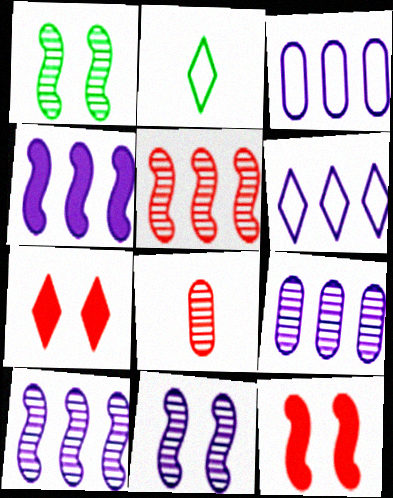[[2, 9, 12], 
[4, 6, 9]]